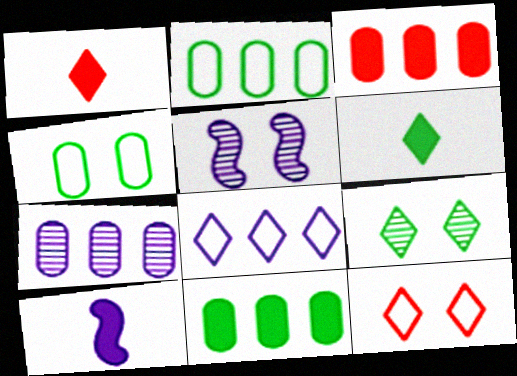[[1, 2, 5], 
[1, 8, 9], 
[2, 3, 7]]